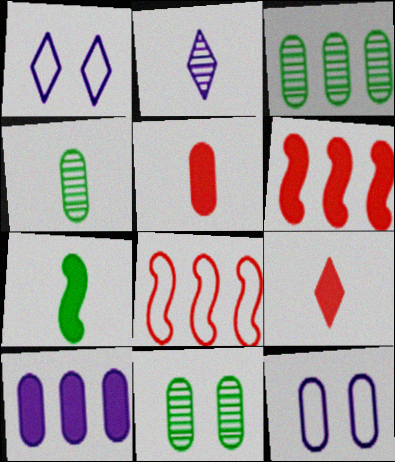[[1, 4, 6], 
[3, 4, 11], 
[3, 5, 12]]